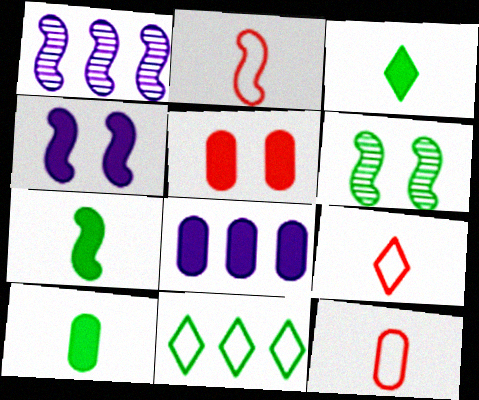[[2, 9, 12], 
[3, 7, 10], 
[5, 8, 10], 
[6, 8, 9], 
[6, 10, 11]]